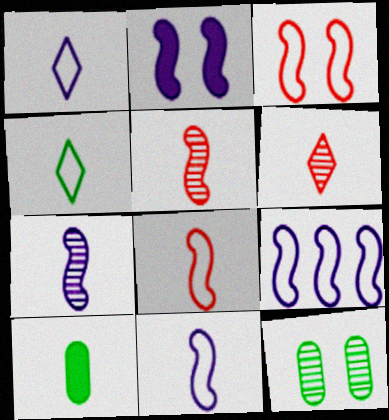[[1, 5, 10], 
[2, 7, 9], 
[6, 10, 11]]